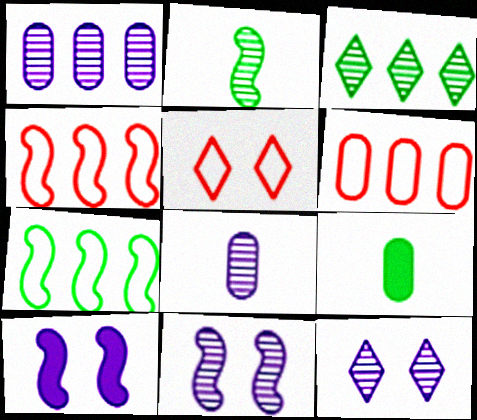[[2, 4, 10], 
[4, 9, 12]]